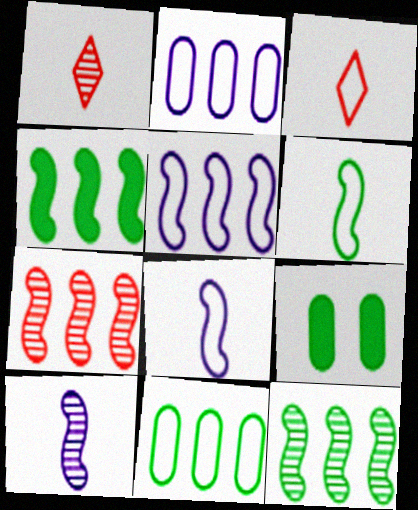[[1, 5, 9], 
[4, 5, 7]]